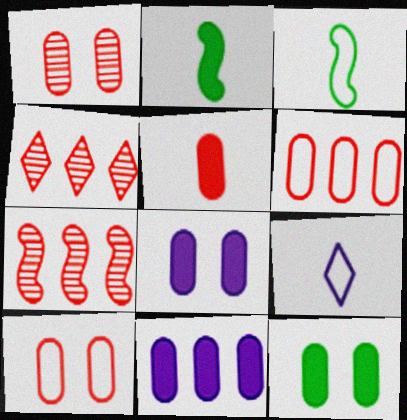[[1, 5, 6], 
[3, 4, 8], 
[5, 11, 12], 
[7, 9, 12]]